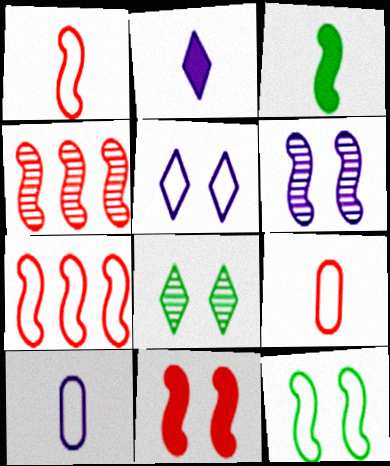[[1, 4, 11], 
[3, 6, 7], 
[6, 11, 12]]